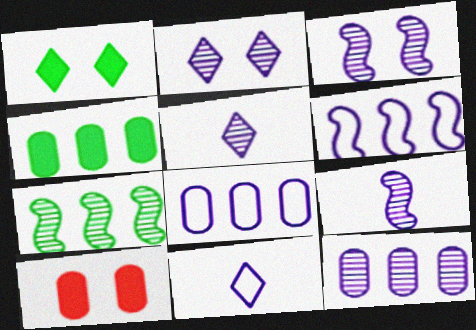[[2, 9, 12], 
[3, 5, 12], 
[7, 10, 11]]